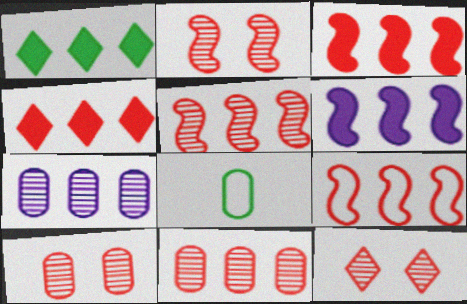[[1, 7, 9], 
[2, 10, 12], 
[3, 5, 9], 
[4, 9, 11], 
[6, 8, 12]]